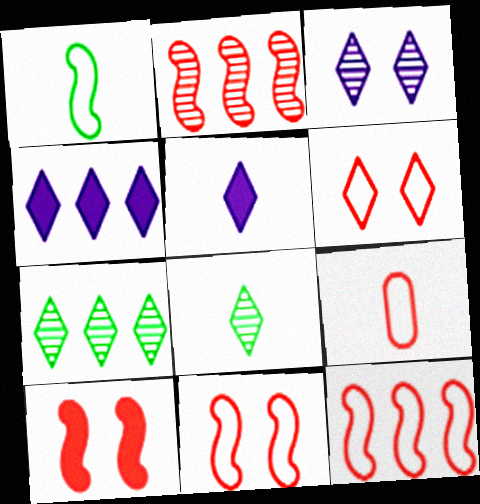[[4, 6, 8], 
[5, 6, 7], 
[6, 9, 12]]